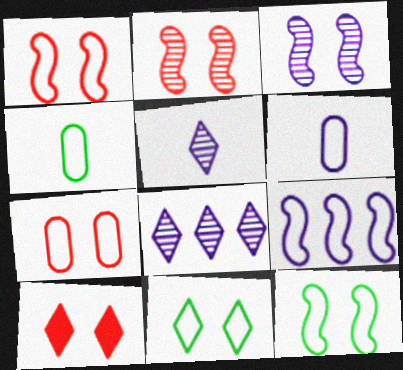[[2, 7, 10]]